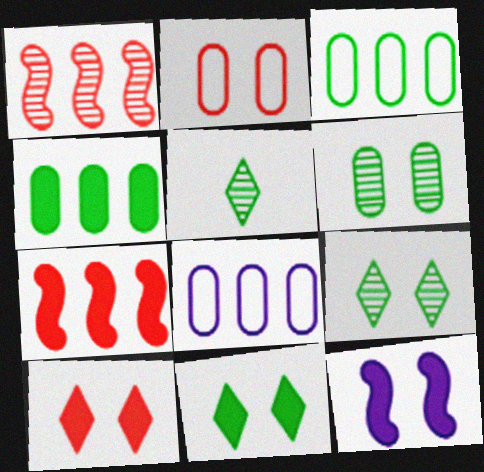[[2, 9, 12]]